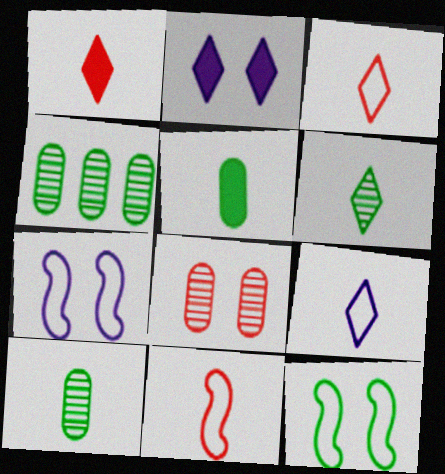[[1, 4, 7], 
[1, 6, 9], 
[2, 4, 11], 
[2, 8, 12]]